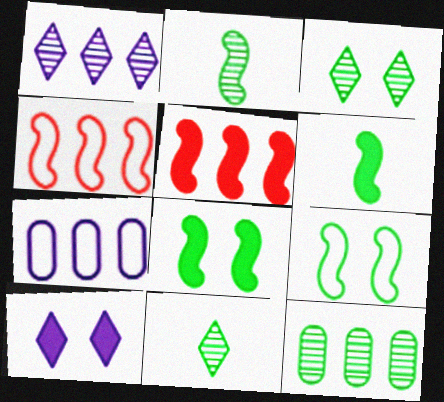[[2, 3, 12]]